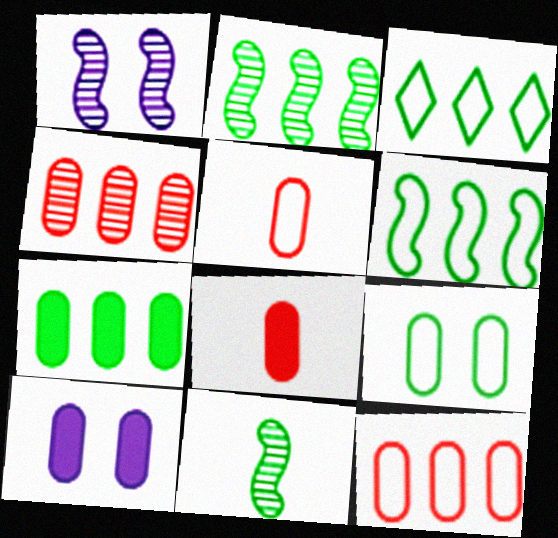[[1, 3, 8], 
[2, 3, 7], 
[7, 8, 10]]